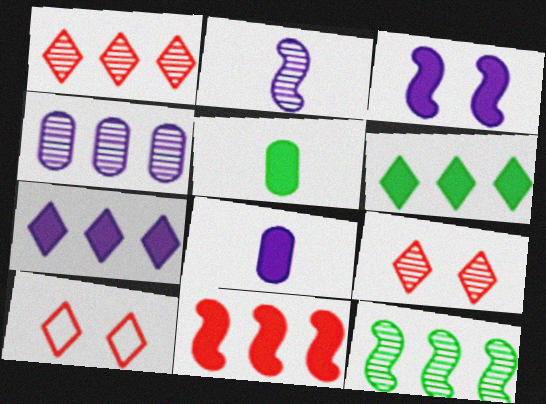[[1, 4, 12], 
[3, 7, 8], 
[8, 10, 12]]